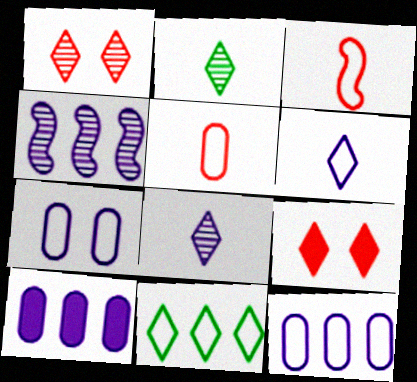[[3, 7, 11], 
[8, 9, 11]]